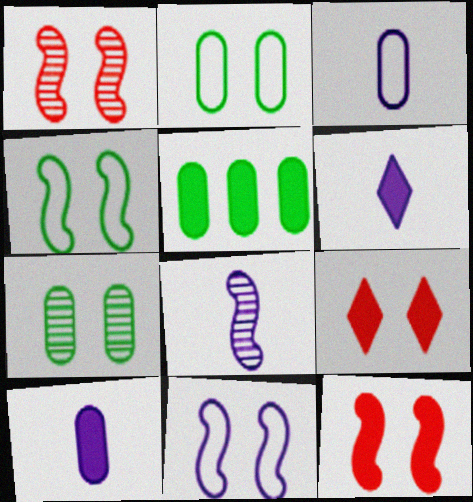[[3, 6, 8], 
[5, 6, 12], 
[7, 9, 11]]